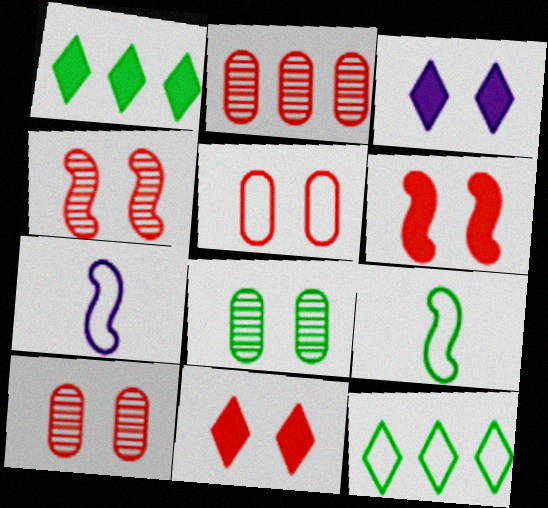[[1, 7, 10], 
[1, 8, 9], 
[2, 3, 9], 
[4, 5, 11], 
[5, 7, 12]]